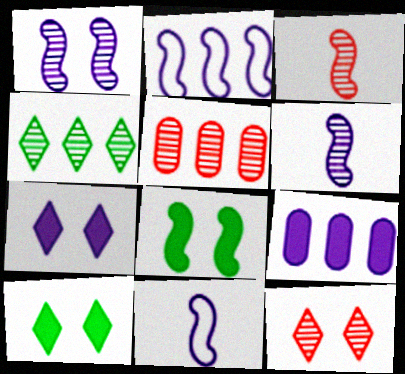[[2, 3, 8], 
[3, 5, 12], 
[5, 10, 11]]